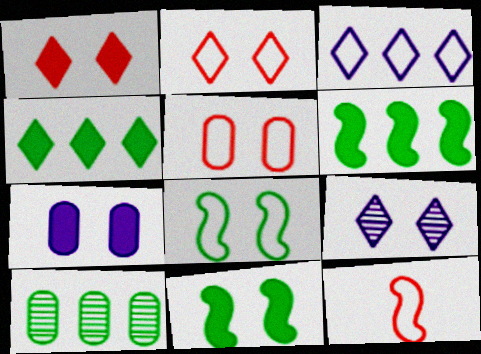[[1, 7, 11], 
[5, 9, 11]]